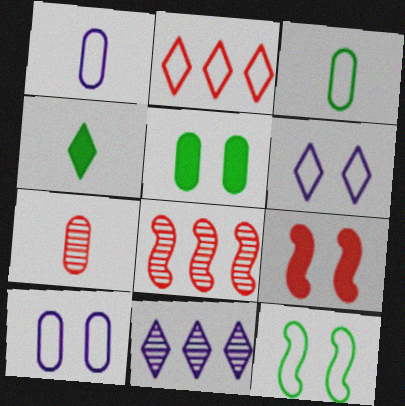[[1, 2, 12], 
[2, 7, 9], 
[3, 9, 11], 
[4, 8, 10]]